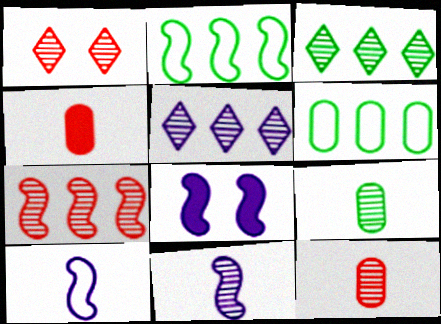[[1, 7, 12]]